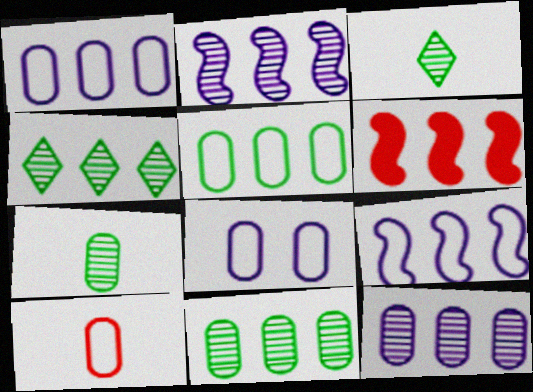[[1, 4, 6], 
[3, 6, 8], 
[5, 8, 10]]